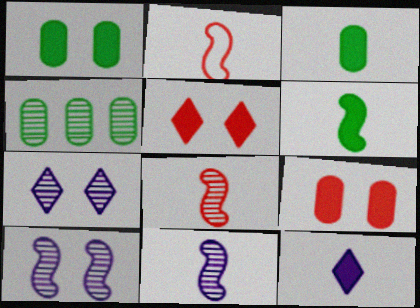[[2, 6, 11], 
[4, 7, 8]]